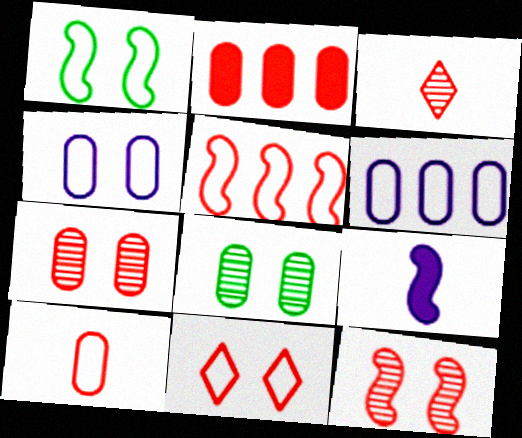[[1, 4, 11], 
[2, 7, 10], 
[5, 10, 11]]